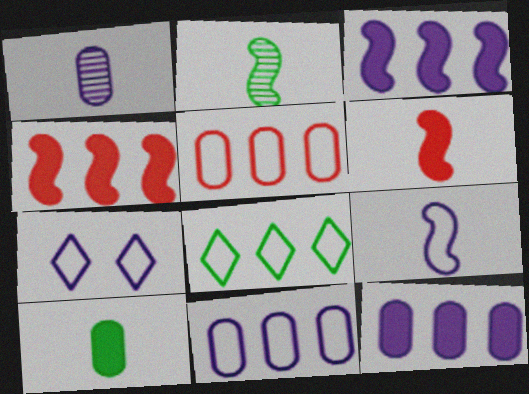[[1, 3, 7], 
[2, 6, 9], 
[7, 9, 11]]